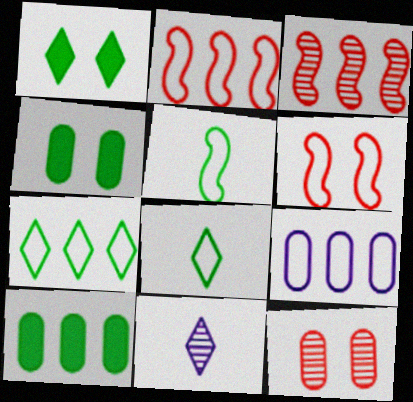[[2, 4, 11], 
[2, 7, 9], 
[6, 8, 9], 
[6, 10, 11]]